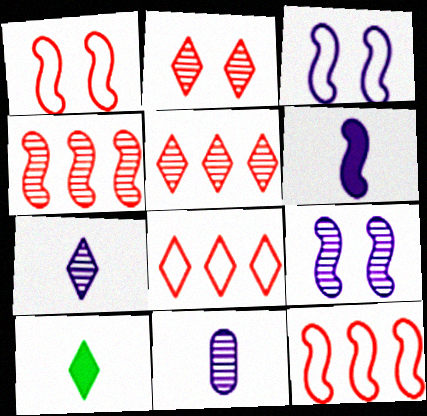[]